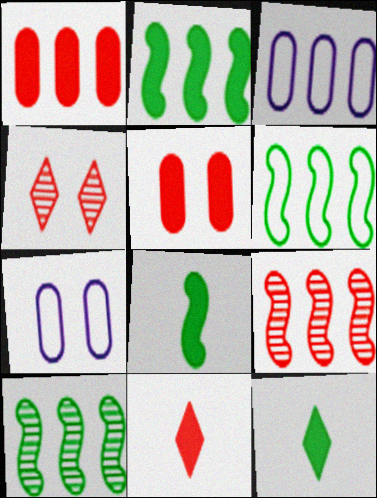[[2, 6, 10], 
[3, 4, 8], 
[7, 9, 12], 
[7, 10, 11]]